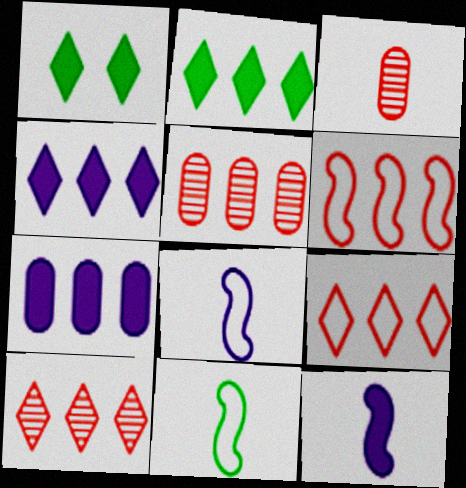[[1, 5, 8]]